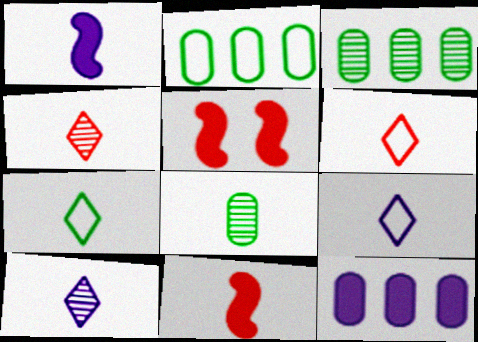[[1, 6, 8], 
[2, 5, 10], 
[3, 5, 9], 
[6, 7, 9], 
[8, 9, 11]]